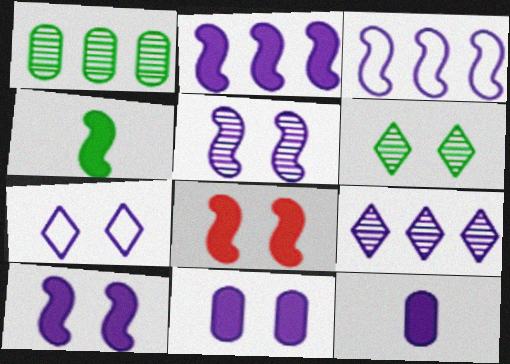[[2, 4, 8], 
[5, 7, 11]]